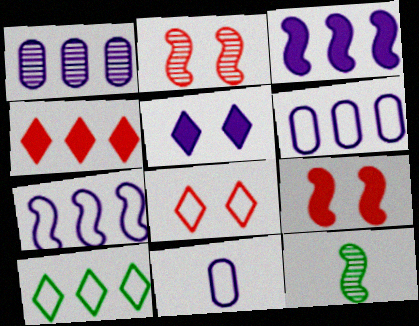[[7, 9, 12]]